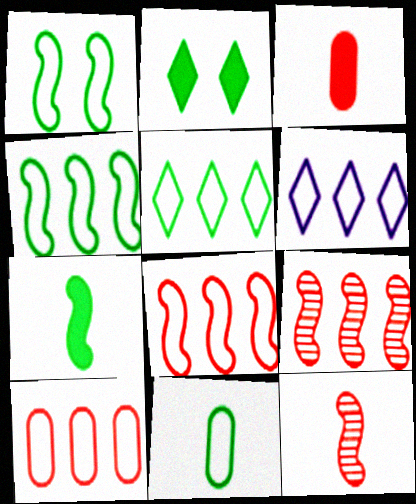[[1, 5, 11], 
[4, 6, 10]]